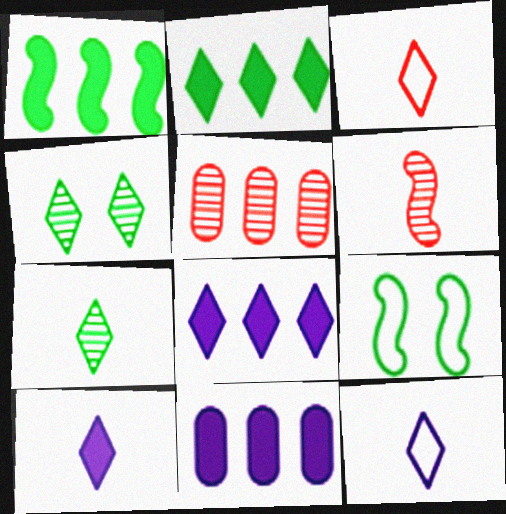[[3, 4, 8], 
[3, 7, 10], 
[5, 9, 10]]